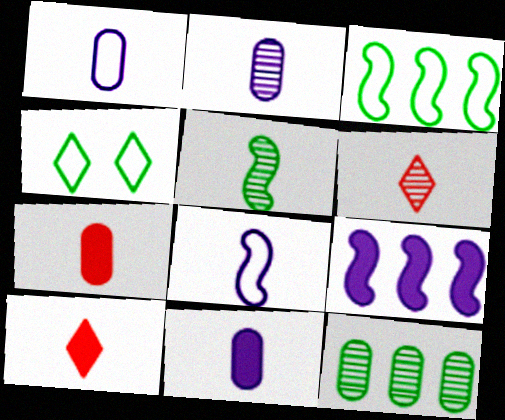[[1, 2, 11], 
[1, 5, 10], 
[2, 5, 6]]